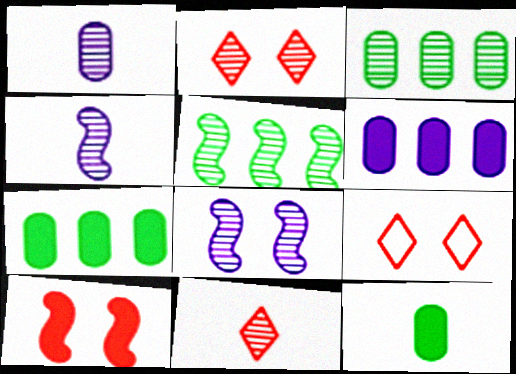[[1, 2, 5], 
[2, 3, 4], 
[3, 8, 11], 
[4, 7, 9]]